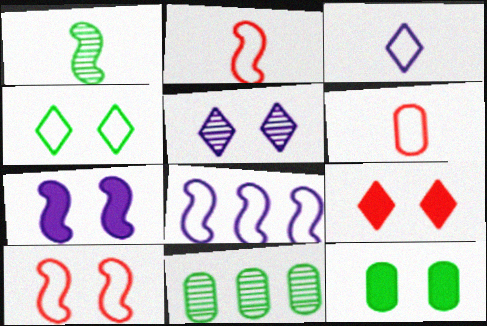[[4, 5, 9], 
[4, 6, 8], 
[5, 10, 12], 
[7, 9, 12]]